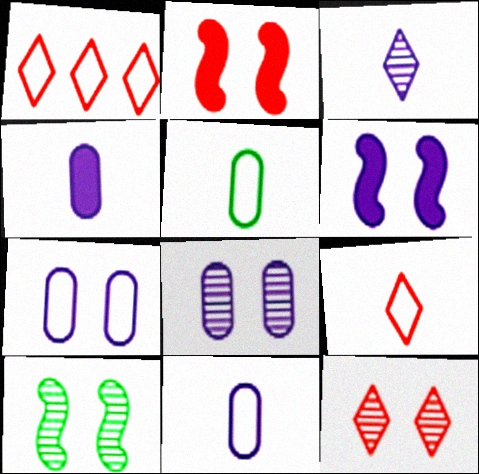[[1, 4, 10], 
[8, 10, 12]]